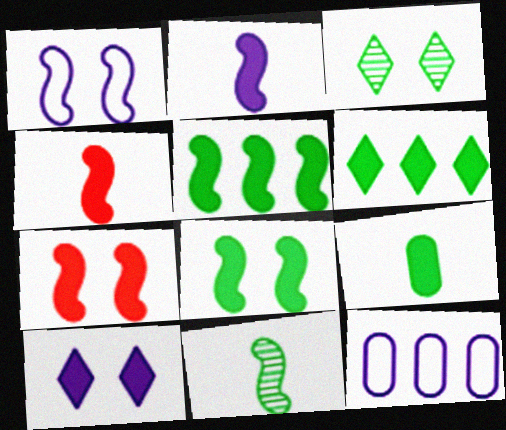[[2, 5, 7], 
[3, 4, 12], 
[6, 8, 9]]